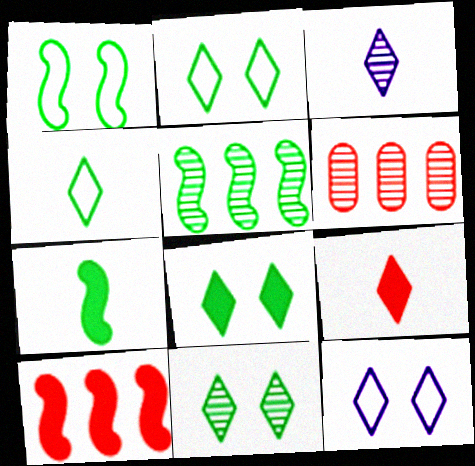[[1, 5, 7], 
[2, 8, 11], 
[3, 4, 9], 
[6, 7, 12]]